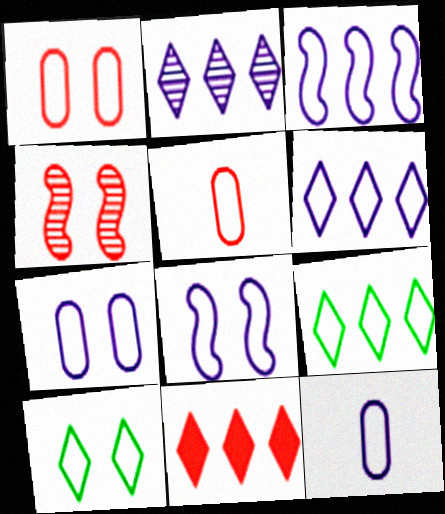[[1, 8, 10], 
[2, 9, 11], 
[3, 5, 10], 
[4, 5, 11], 
[5, 8, 9], 
[6, 8, 12]]